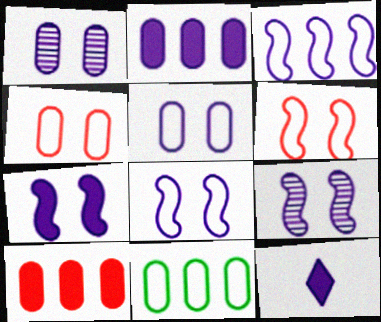[[1, 3, 12], 
[2, 7, 12], 
[7, 8, 9]]